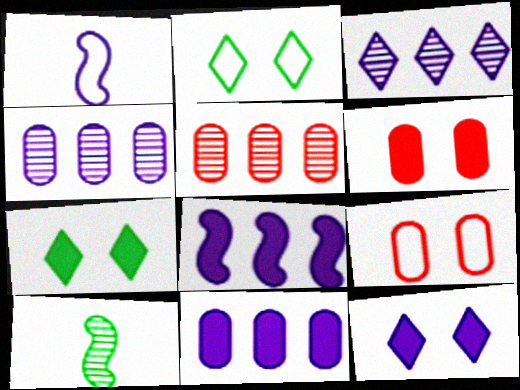[[1, 4, 12], 
[1, 5, 7]]